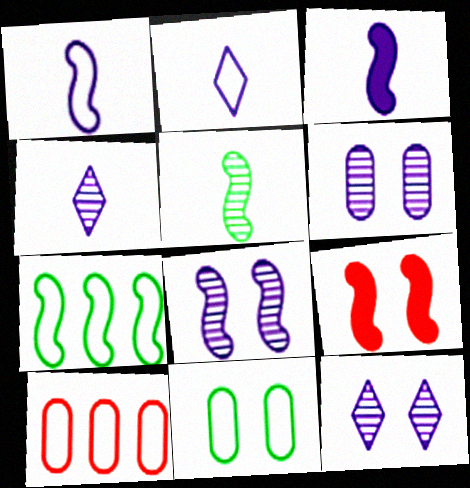[[6, 8, 12], 
[9, 11, 12]]